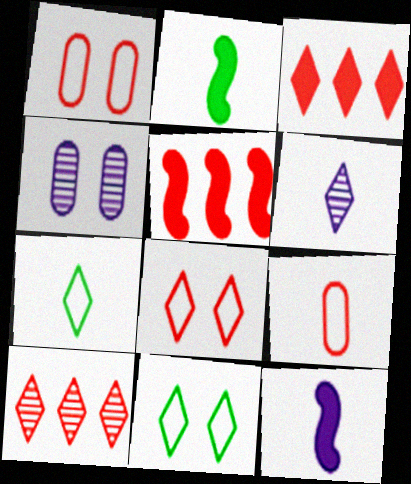[[2, 6, 9], 
[3, 6, 11], 
[4, 5, 7]]